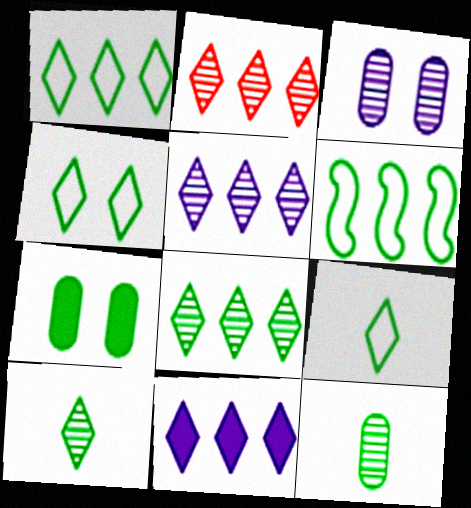[[1, 2, 11], 
[1, 4, 9], 
[2, 5, 8], 
[6, 7, 10]]